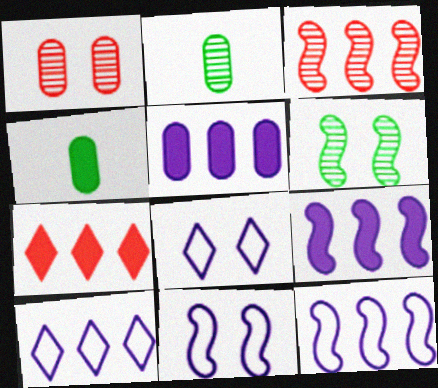[[2, 7, 11], 
[3, 4, 8]]